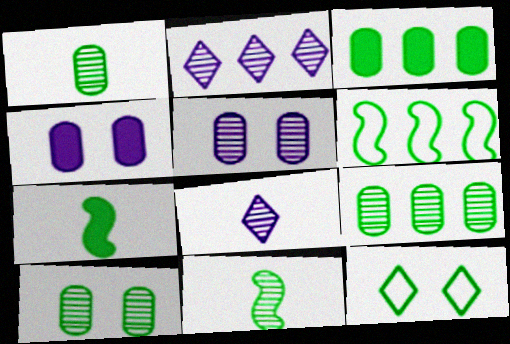[[1, 9, 10], 
[3, 11, 12], 
[7, 9, 12]]